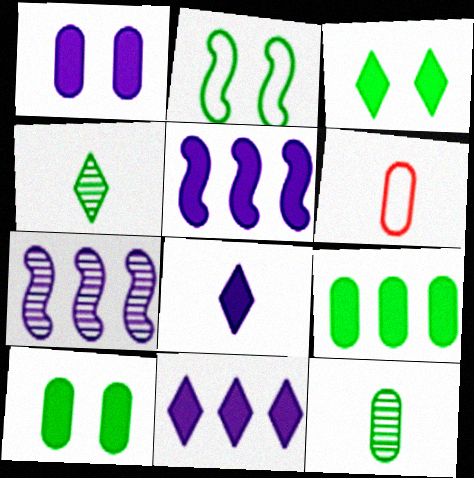[[1, 5, 8], 
[2, 4, 9], 
[3, 6, 7]]